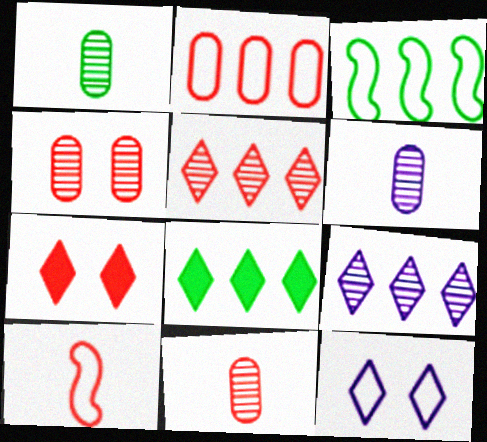[[1, 6, 11], 
[3, 6, 7]]